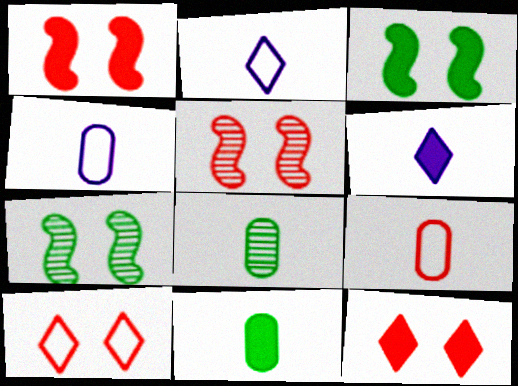[]